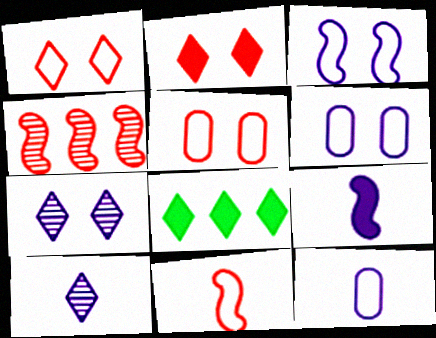[[1, 8, 10], 
[9, 10, 12]]